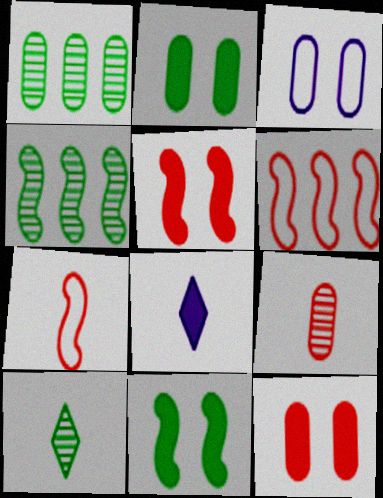[]